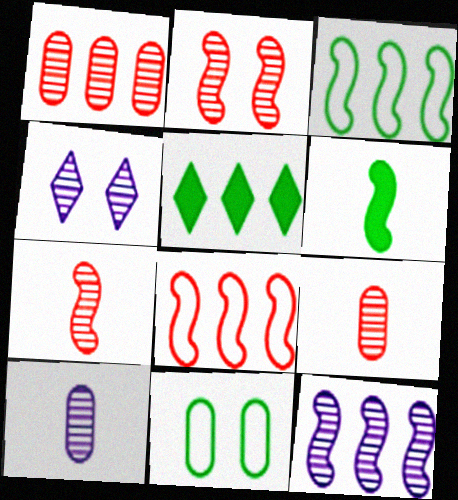[[4, 10, 12]]